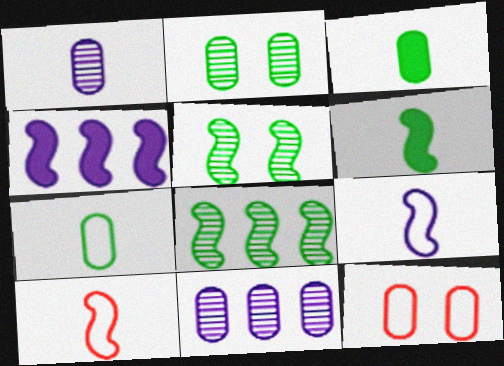[[3, 11, 12], 
[4, 5, 10]]